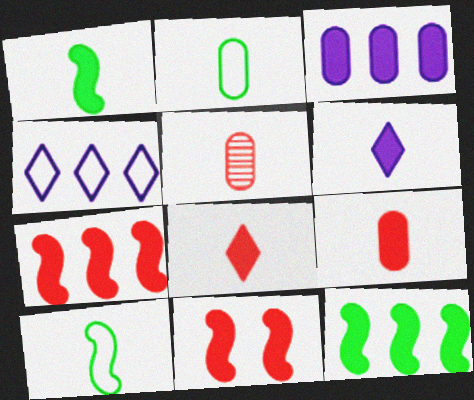[[1, 6, 9], 
[5, 6, 10]]